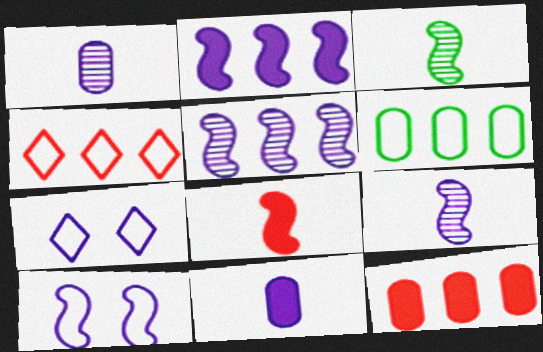[[1, 2, 7], 
[2, 9, 10], 
[3, 7, 12], 
[5, 7, 11]]